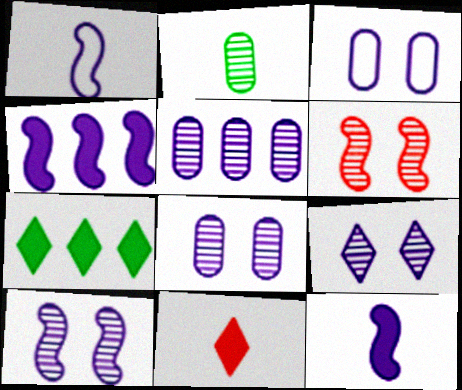[[1, 2, 11], 
[1, 4, 10], 
[8, 9, 10]]